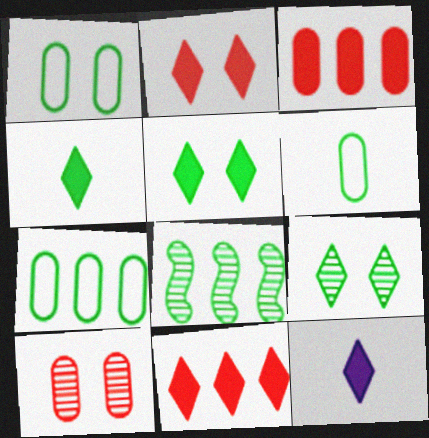[[1, 4, 8], 
[1, 6, 7], 
[5, 6, 8], 
[5, 11, 12]]